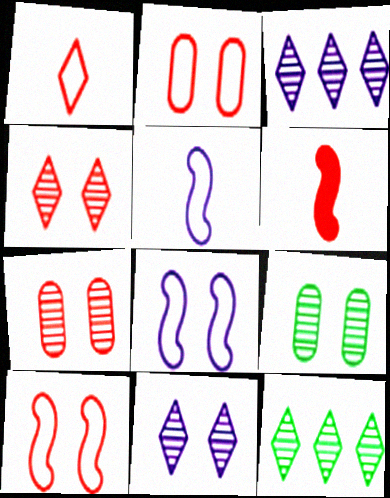[]